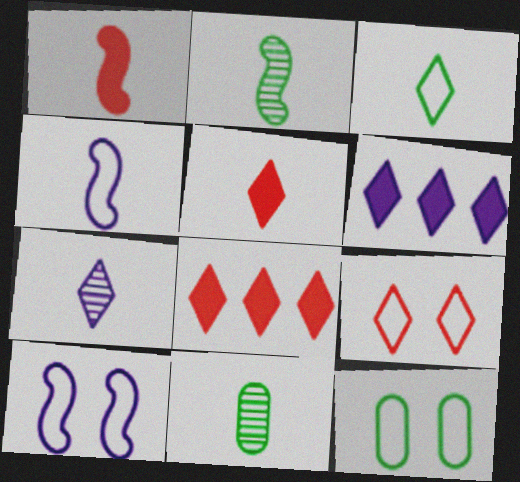[[1, 2, 4], 
[3, 5, 7], 
[4, 5, 11], 
[8, 10, 11], 
[9, 10, 12]]